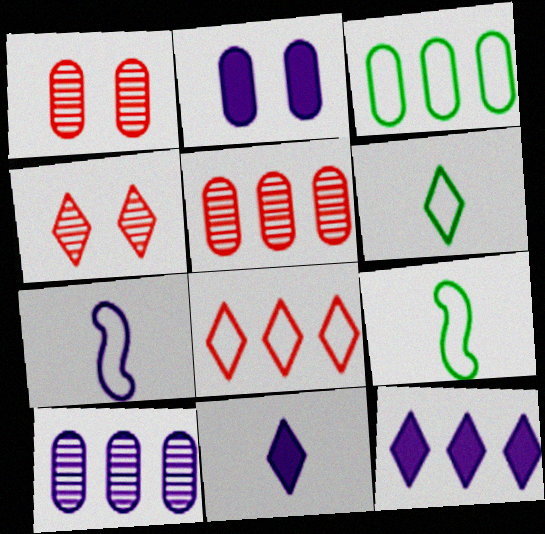[[1, 9, 12], 
[4, 6, 12]]